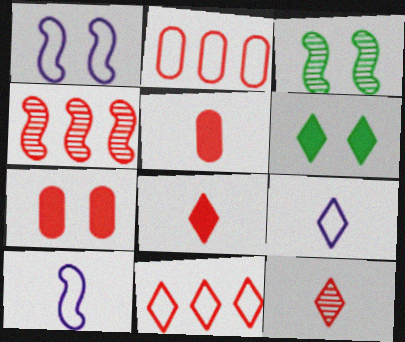[]